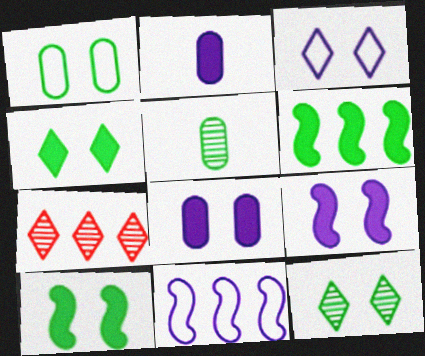[[1, 10, 12]]